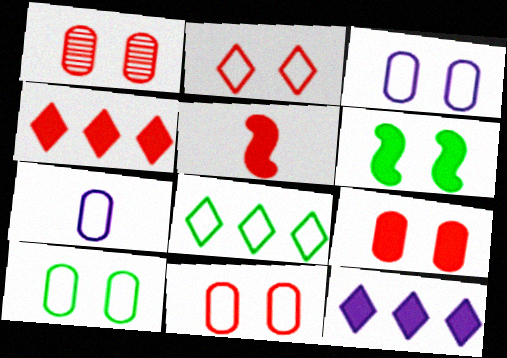[[1, 9, 11], 
[3, 10, 11], 
[4, 5, 9]]